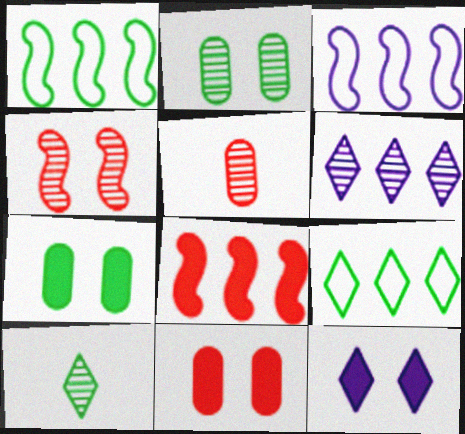[[1, 5, 12], 
[1, 7, 10], 
[3, 10, 11]]